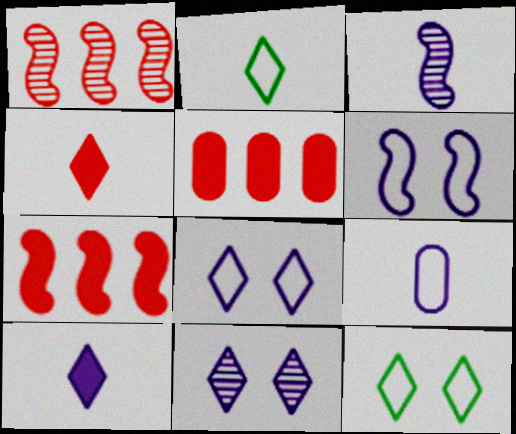[[3, 5, 12], 
[3, 9, 10]]